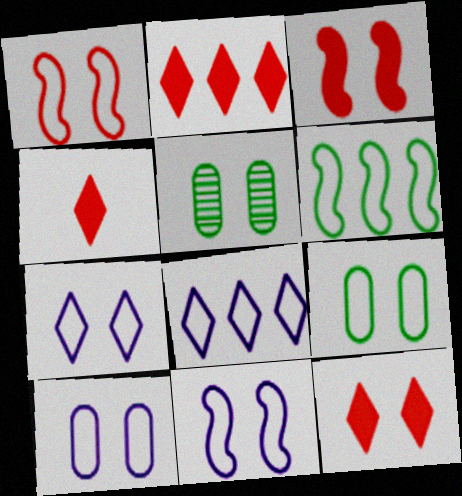[[1, 7, 9], 
[2, 4, 12], 
[3, 5, 7], 
[5, 11, 12], 
[7, 10, 11]]